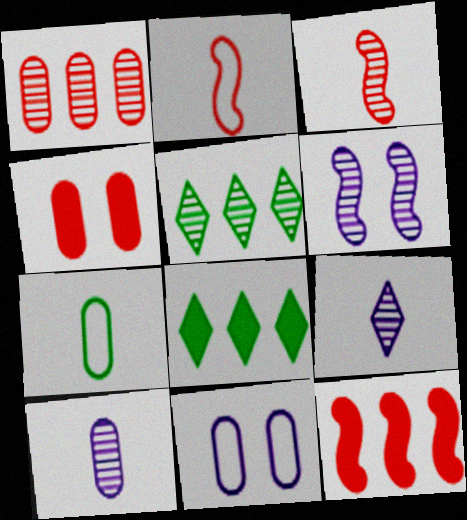[[3, 8, 11]]